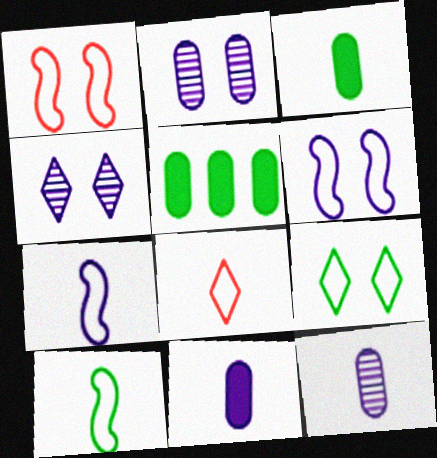[]